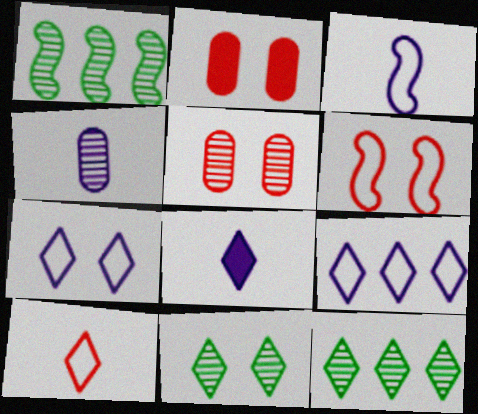[[2, 3, 12], 
[3, 4, 8]]